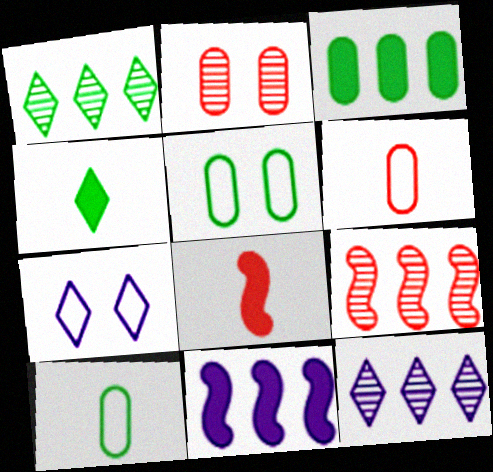[[5, 8, 12]]